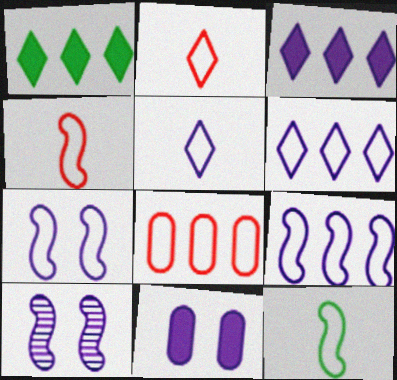[]